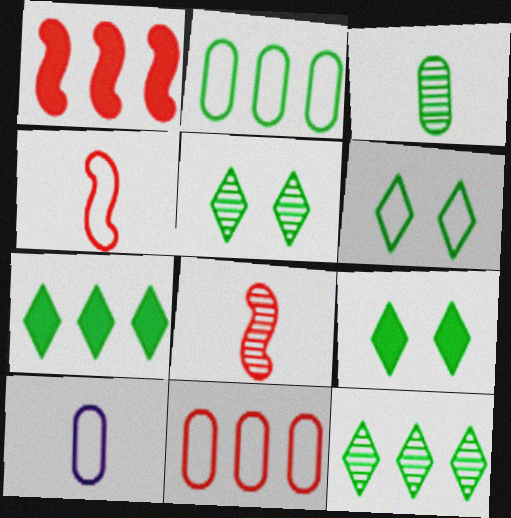[[1, 5, 10], 
[5, 6, 9]]